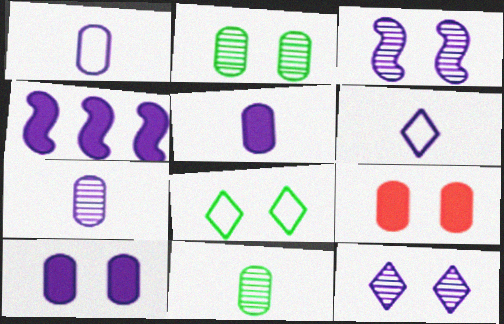[[1, 4, 12], 
[1, 5, 7], 
[3, 8, 9]]